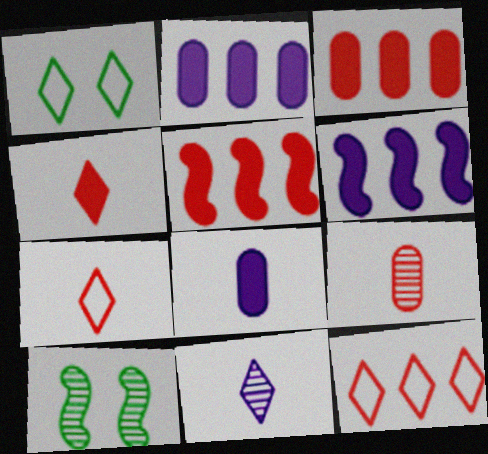[[1, 6, 9], 
[2, 7, 10], 
[8, 10, 12]]